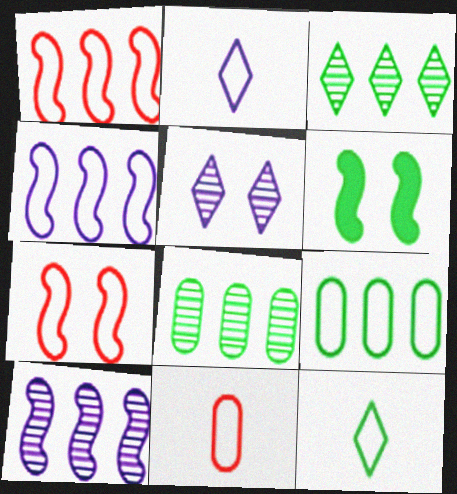[[2, 7, 9], 
[6, 8, 12]]